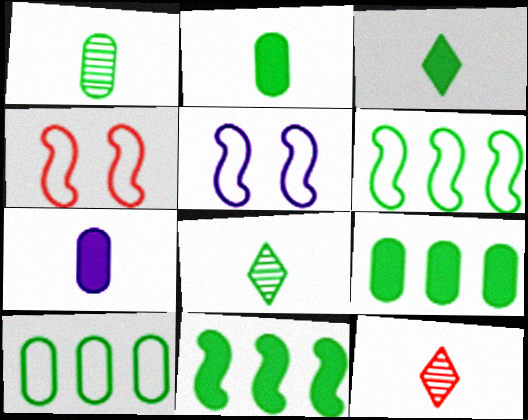[[5, 9, 12]]